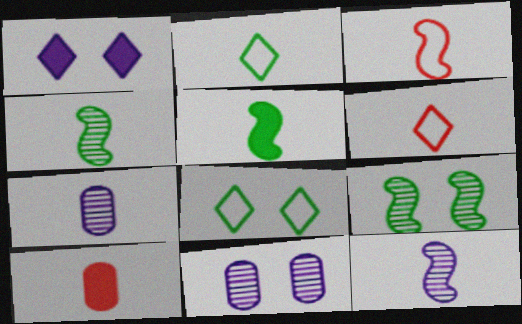[[2, 10, 12], 
[3, 5, 12], 
[5, 6, 7]]